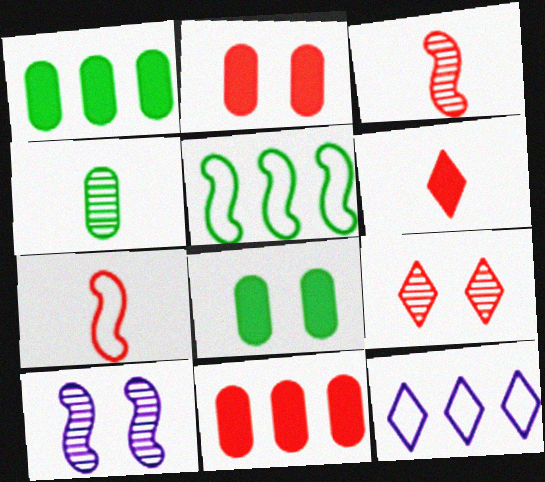[[3, 8, 12], 
[7, 9, 11]]